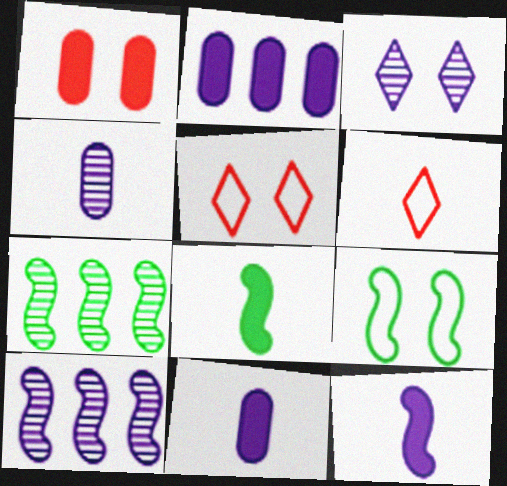[[1, 3, 9], 
[3, 4, 10], 
[4, 6, 8], 
[5, 7, 11], 
[7, 8, 9]]